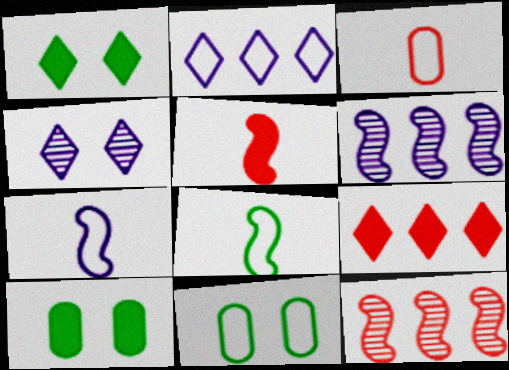[[1, 3, 6]]